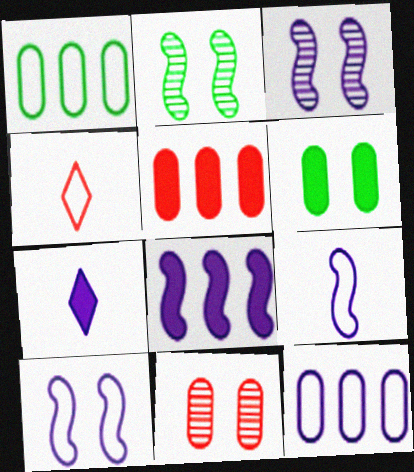[[1, 4, 10], 
[3, 7, 12], 
[3, 8, 9]]